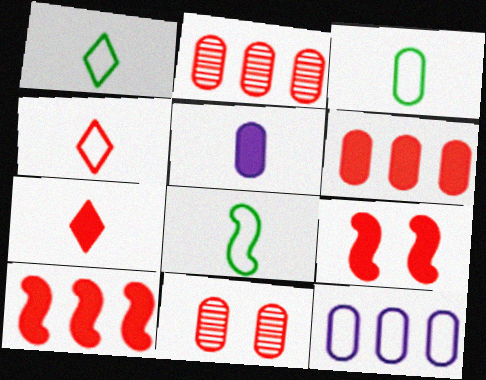[[1, 3, 8], 
[2, 4, 9], 
[4, 10, 11], 
[6, 7, 9]]